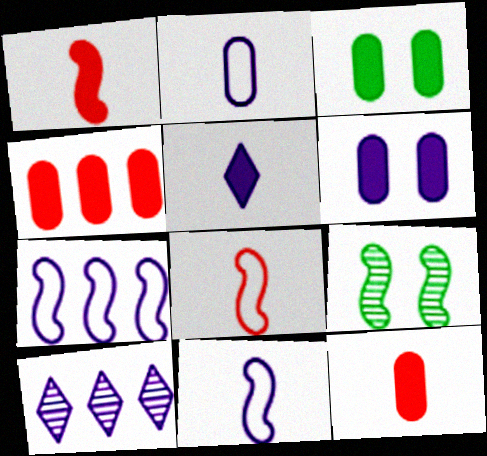[[1, 7, 9], 
[3, 8, 10], 
[6, 10, 11]]